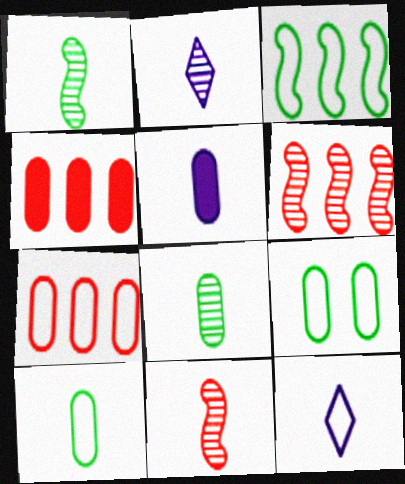[[2, 8, 11]]